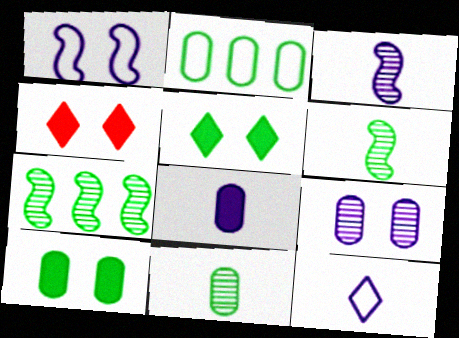[[2, 3, 4], 
[2, 5, 6], 
[2, 10, 11], 
[3, 8, 12]]